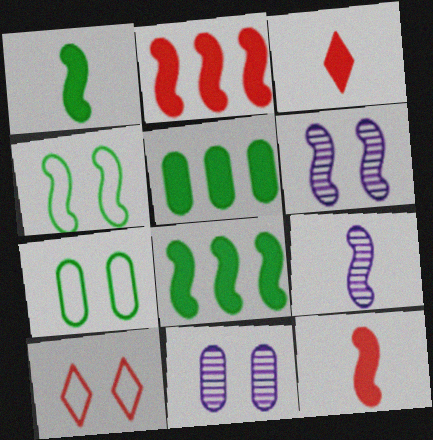[[2, 4, 9], 
[5, 9, 10]]